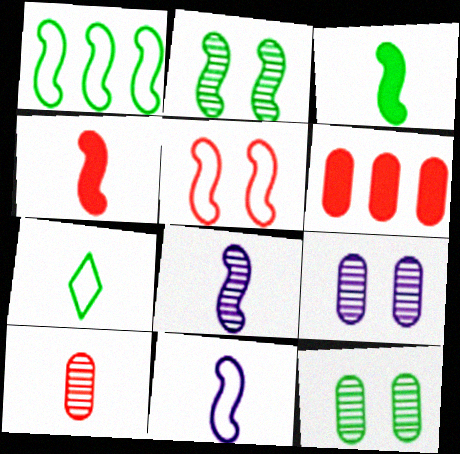[[1, 2, 3], 
[1, 5, 11]]